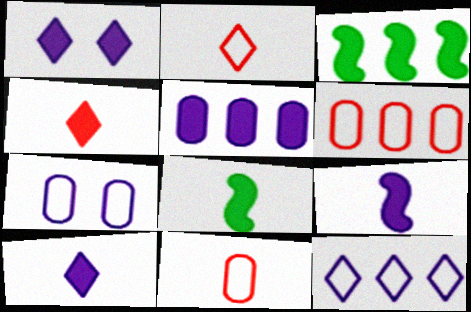[[1, 5, 9]]